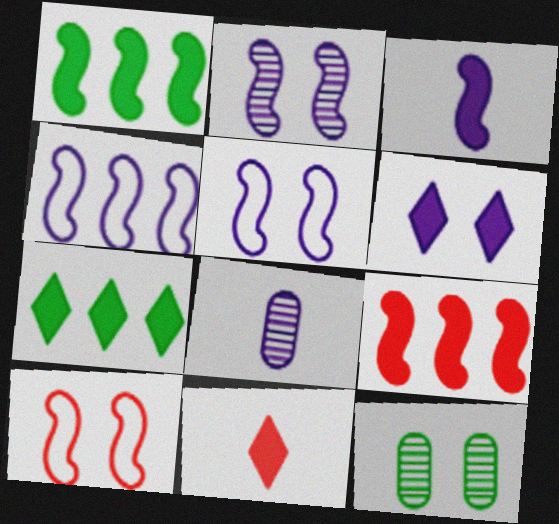[[2, 3, 4], 
[4, 6, 8], 
[4, 11, 12], 
[6, 7, 11], 
[6, 10, 12], 
[7, 8, 10]]